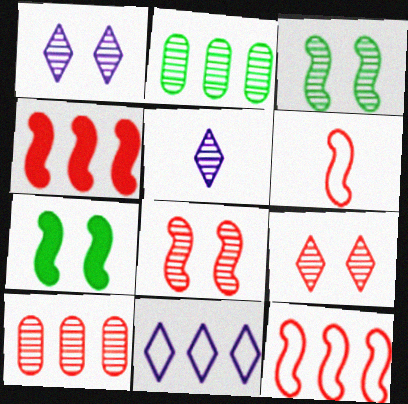[[2, 4, 11], 
[2, 5, 8], 
[3, 5, 10], 
[4, 6, 8]]